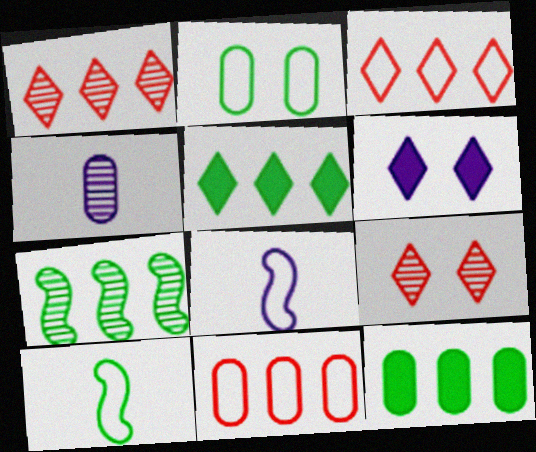[[2, 3, 8], 
[4, 7, 9], 
[8, 9, 12]]